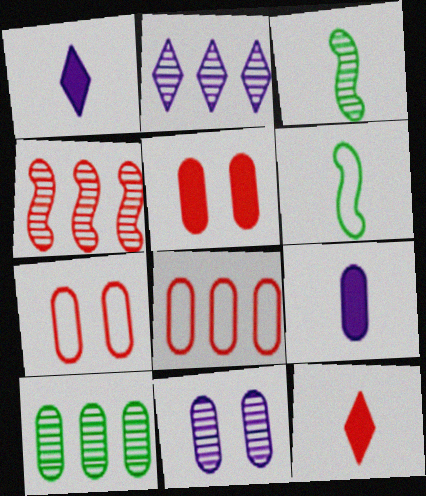[[2, 4, 10], 
[2, 5, 6], 
[4, 7, 12], 
[7, 9, 10]]